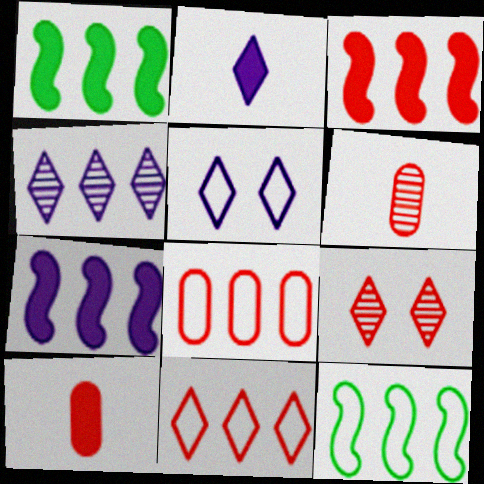[[1, 3, 7], 
[1, 4, 8], 
[1, 5, 6], 
[2, 4, 5]]